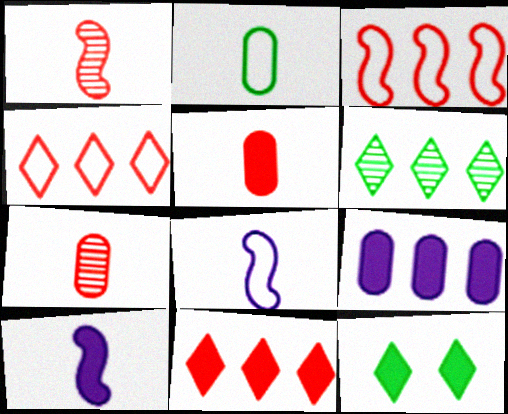[[3, 6, 9]]